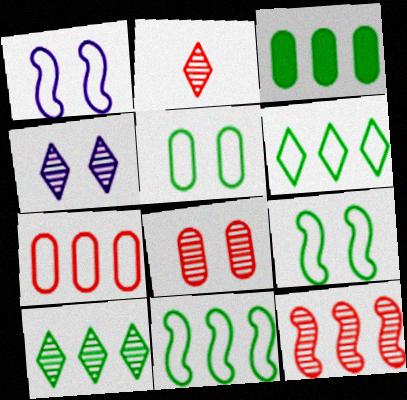[[1, 2, 3], 
[2, 4, 10], 
[2, 8, 12], 
[3, 10, 11]]